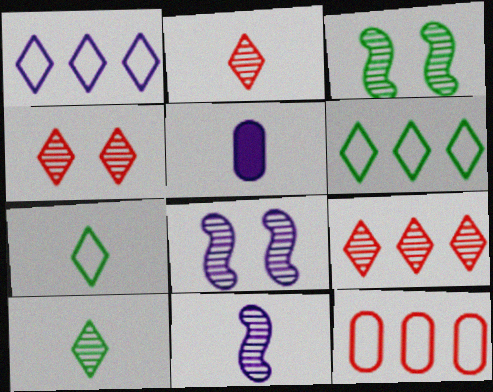[[1, 5, 8], 
[2, 4, 9]]